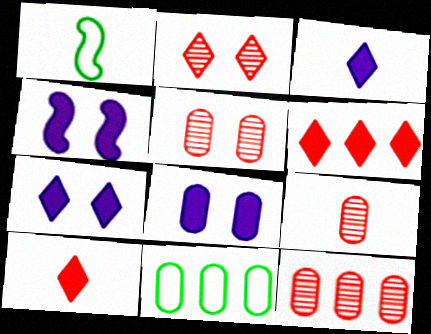[[1, 3, 9], 
[1, 7, 12], 
[4, 7, 8], 
[5, 9, 12], 
[8, 9, 11]]